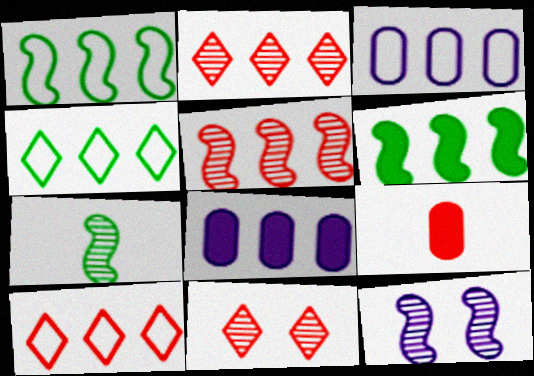[[1, 2, 8], 
[1, 3, 10], 
[2, 3, 6], 
[4, 5, 8], 
[4, 9, 12], 
[5, 7, 12]]